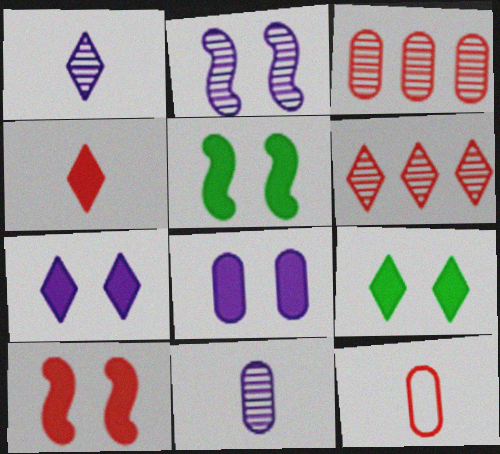[[6, 10, 12], 
[8, 9, 10]]